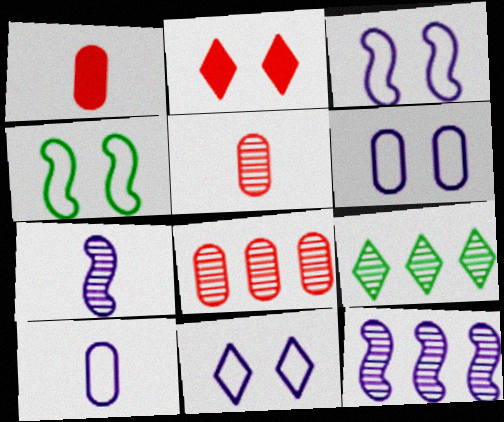[[1, 3, 9], 
[3, 6, 11], 
[8, 9, 12]]